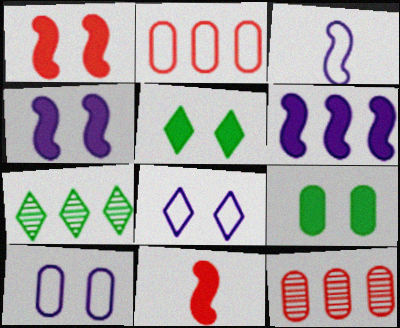[[2, 6, 7], 
[3, 5, 12], 
[7, 10, 11]]